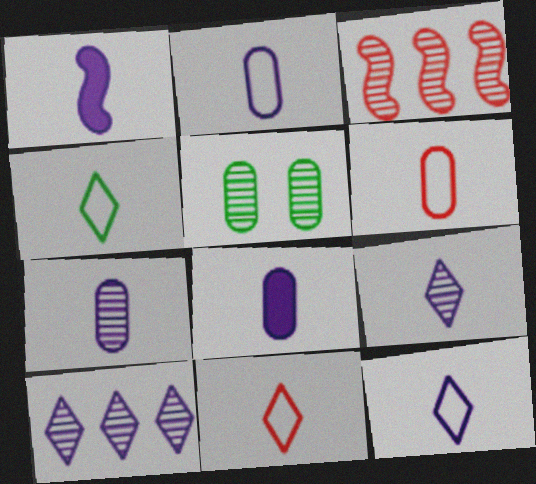[[1, 2, 9], 
[1, 7, 12], 
[2, 7, 8], 
[3, 5, 9], 
[4, 11, 12]]